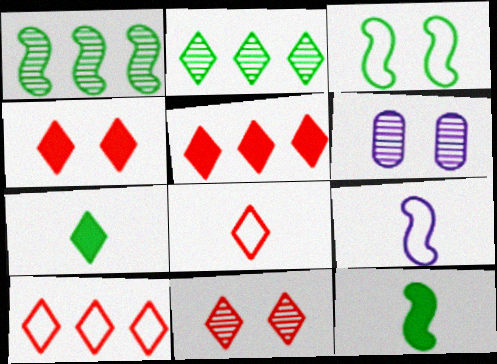[[1, 3, 12], 
[3, 4, 6], 
[5, 8, 11], 
[6, 10, 12]]